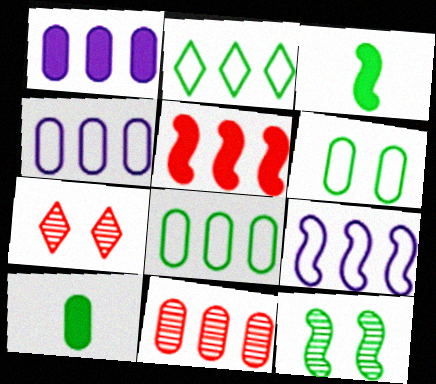[[1, 8, 11], 
[2, 10, 12], 
[3, 4, 7], 
[7, 9, 10]]